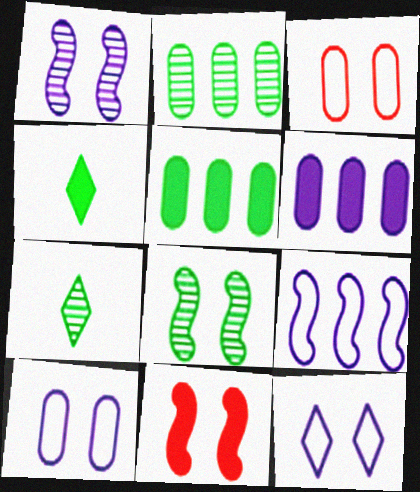[[2, 7, 8], 
[4, 6, 11]]